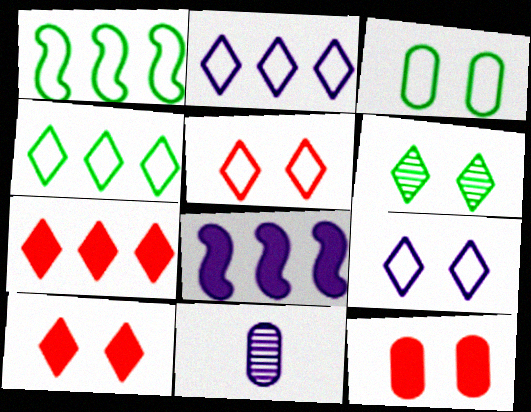[[1, 10, 11], 
[6, 9, 10], 
[8, 9, 11]]